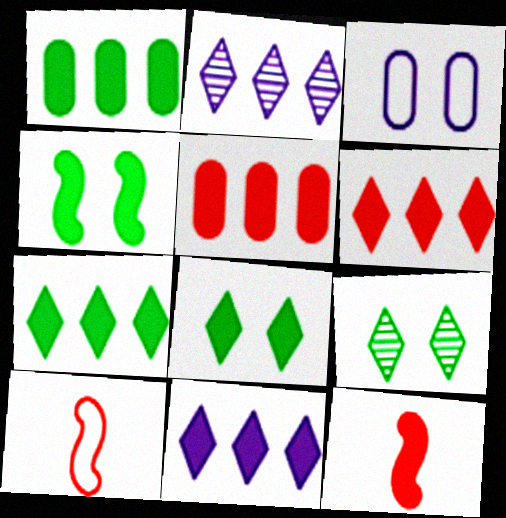[[6, 7, 11]]